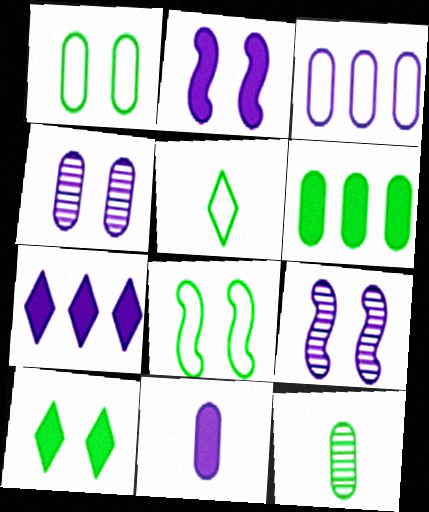[[1, 6, 12], 
[2, 7, 11], 
[3, 4, 11]]